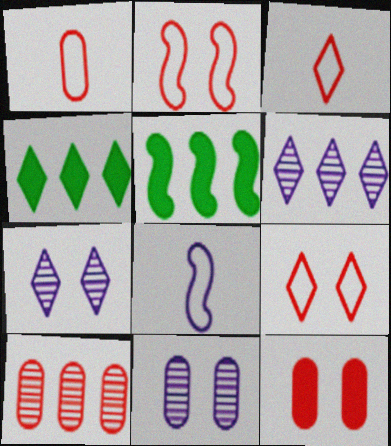[[1, 5, 7], 
[1, 10, 12], 
[3, 4, 7], 
[3, 5, 11]]